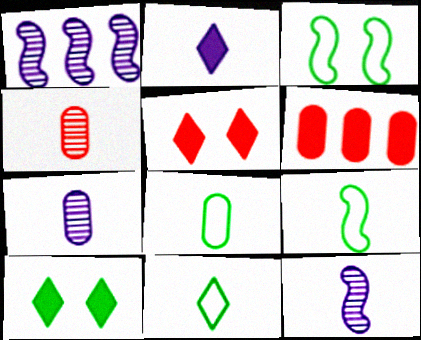[[1, 5, 8], 
[2, 4, 9], 
[8, 9, 11]]